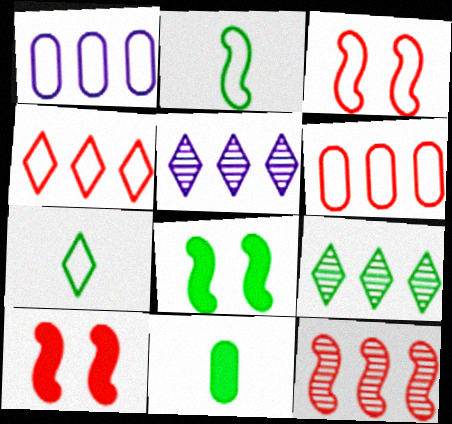[[1, 3, 7], 
[3, 5, 11]]